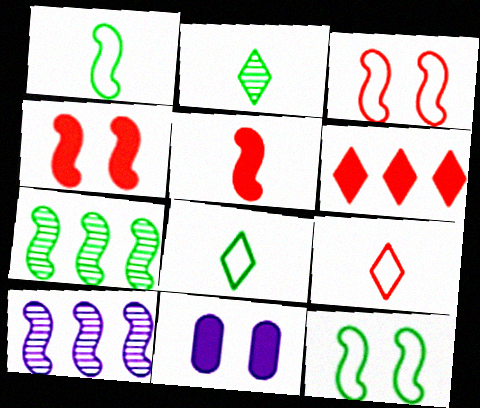[[1, 4, 10], 
[5, 10, 12], 
[7, 9, 11]]